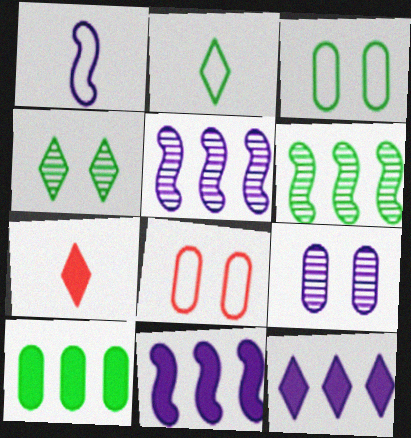[[1, 9, 12], 
[3, 5, 7]]